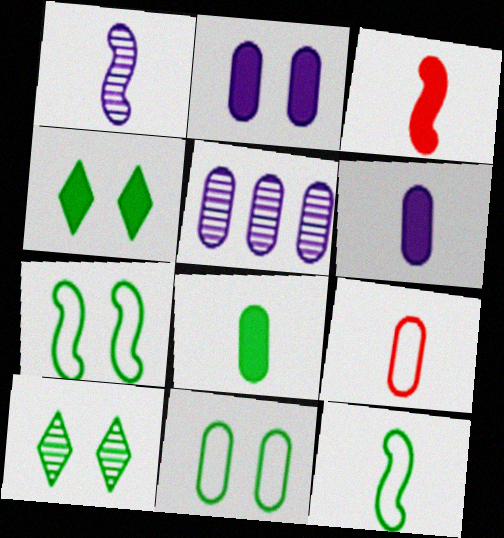[[1, 3, 12]]